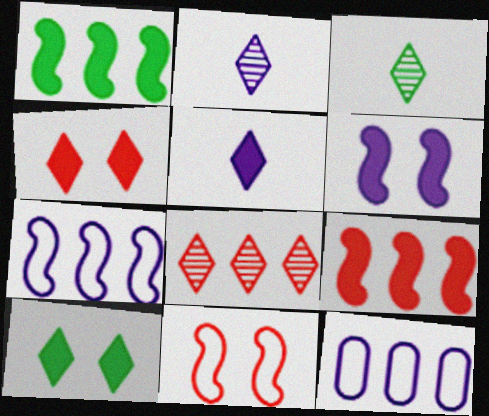[[1, 8, 12], 
[2, 6, 12]]